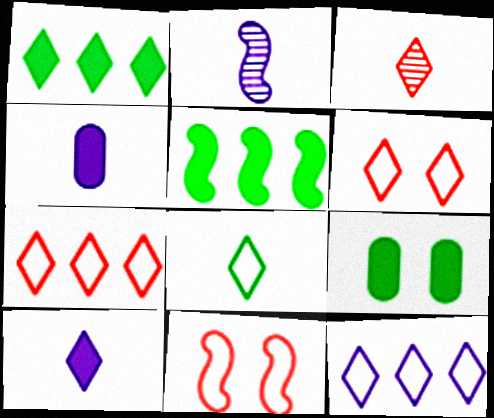[[2, 5, 11], 
[2, 7, 9], 
[3, 8, 10], 
[6, 8, 12]]